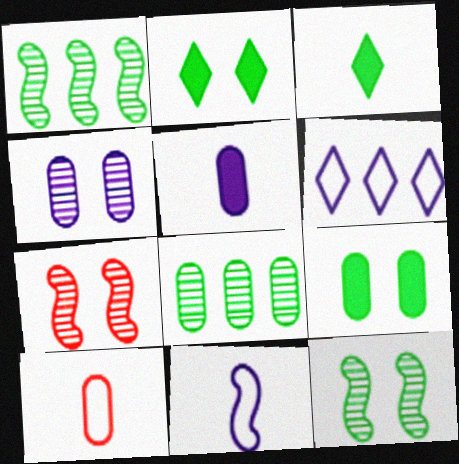[]